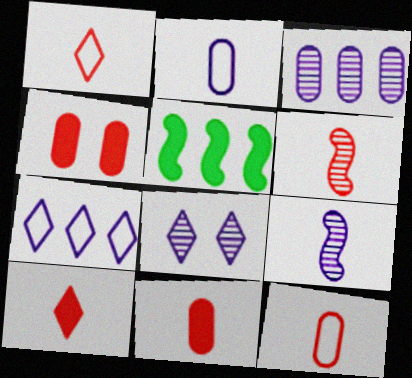[[1, 6, 11], 
[3, 8, 9], 
[5, 8, 12], 
[6, 10, 12]]